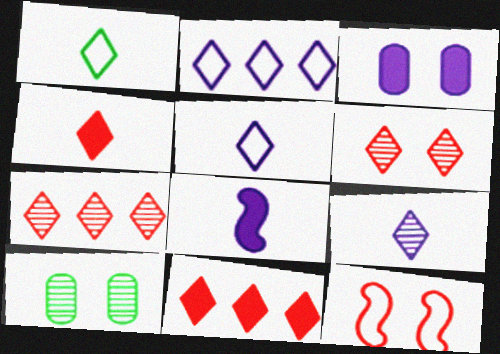[[1, 4, 9]]